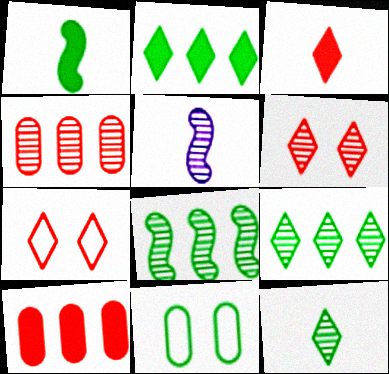[[1, 9, 11]]